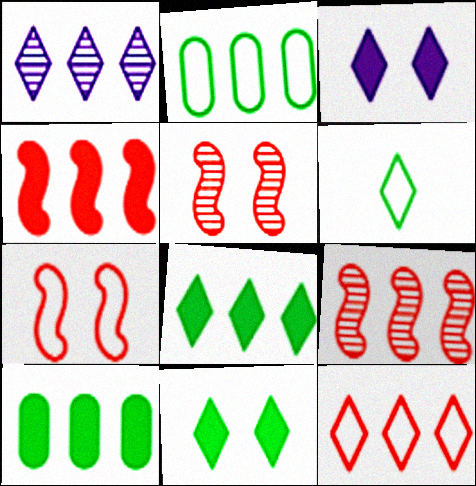[[1, 2, 4], 
[1, 8, 12]]